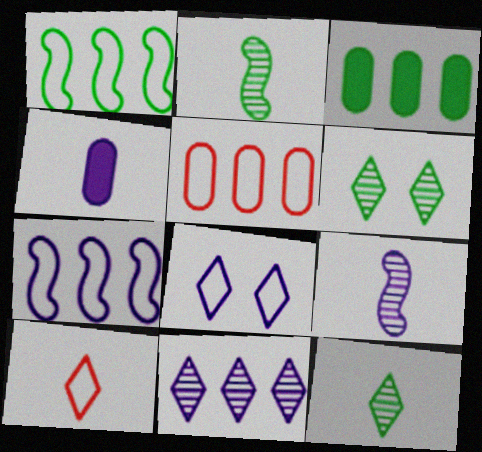[[2, 4, 10]]